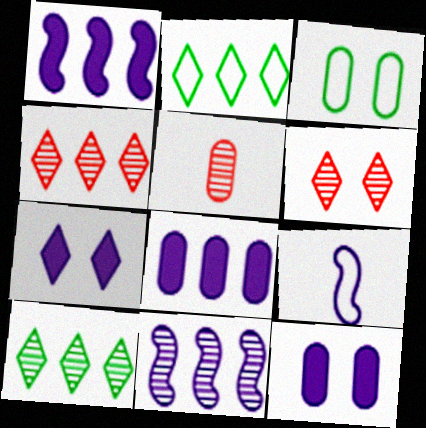[[3, 5, 8]]